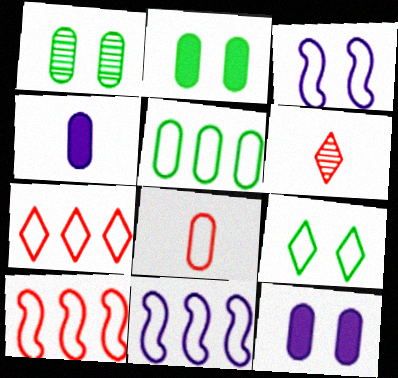[[2, 6, 11], 
[5, 7, 11], 
[8, 9, 11]]